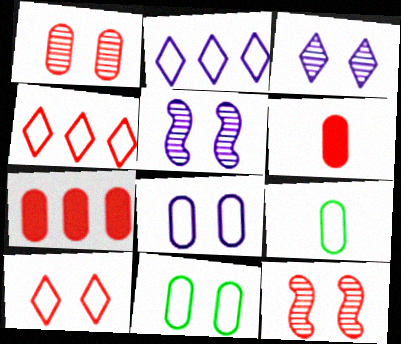[[4, 6, 12]]